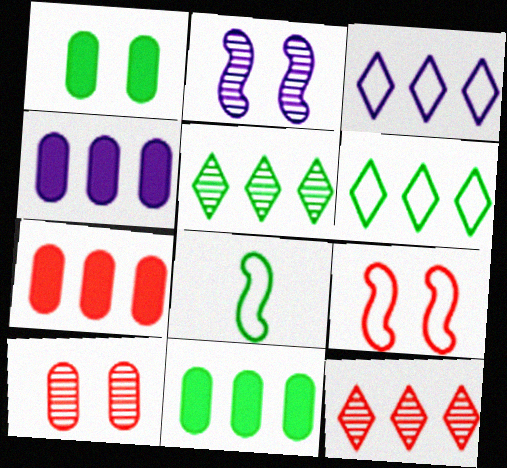[[1, 5, 8], 
[4, 7, 11]]